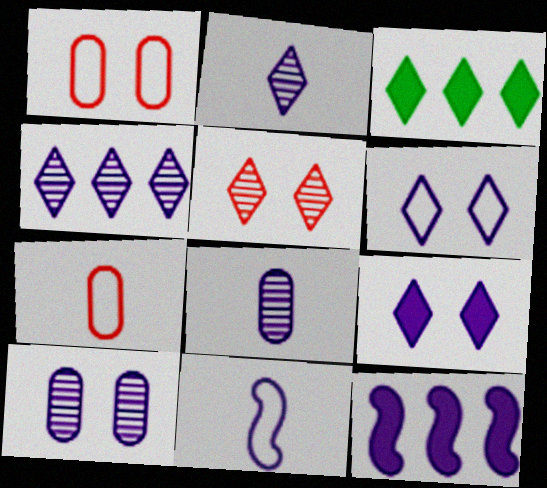[[6, 8, 12]]